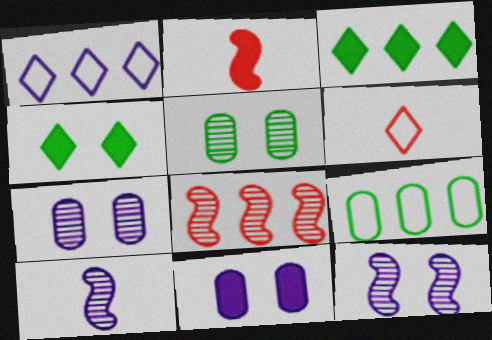[[1, 2, 5], 
[1, 10, 11], 
[2, 3, 11]]